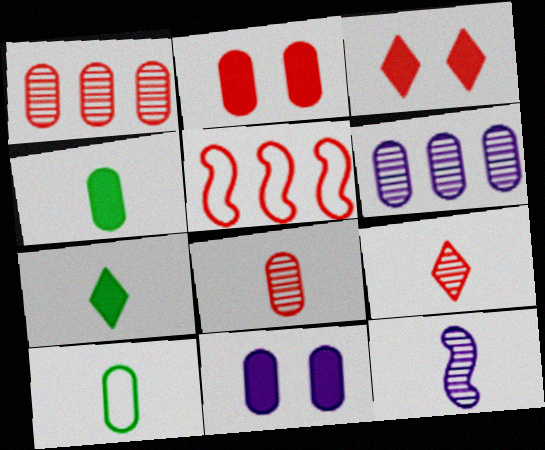[[1, 10, 11], 
[2, 5, 9], 
[2, 6, 10], 
[3, 5, 8]]